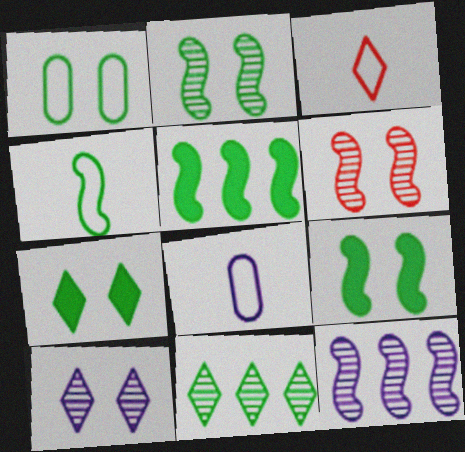[[1, 2, 7], 
[2, 4, 5], 
[3, 4, 8]]